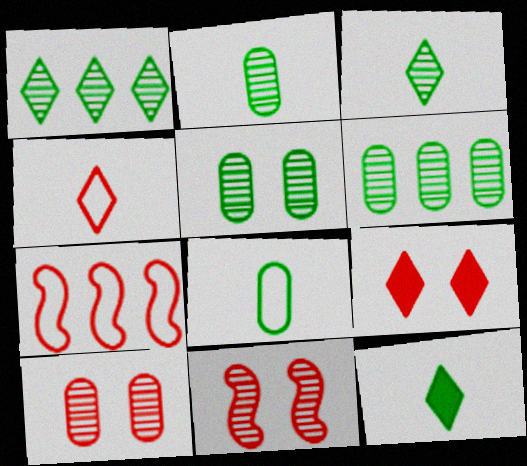[[2, 5, 6]]